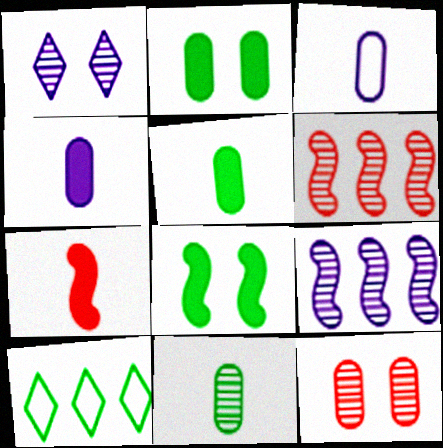[[1, 6, 11], 
[8, 10, 11]]